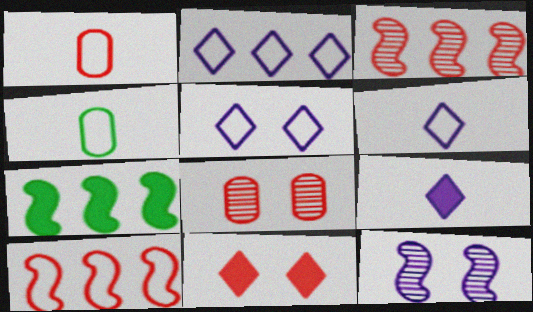[[1, 3, 11], 
[2, 5, 6], 
[4, 5, 10], 
[6, 7, 8]]